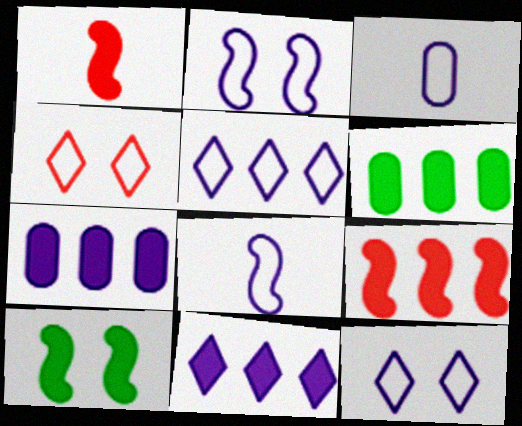[[2, 3, 5], 
[6, 9, 11]]